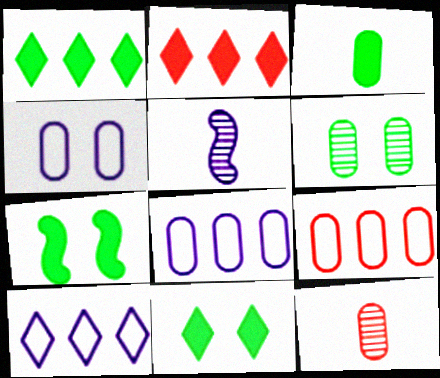[[1, 3, 7], 
[5, 9, 11], 
[7, 10, 12]]